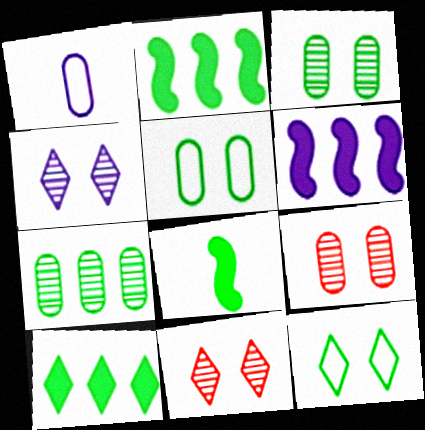[[1, 2, 11], 
[1, 4, 6], 
[7, 8, 12]]